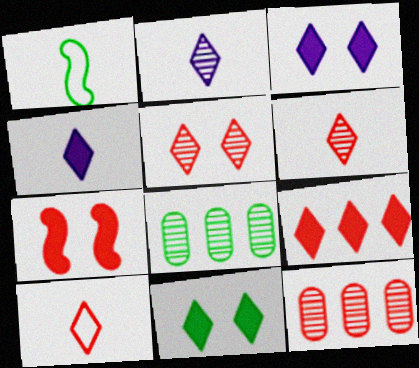[[1, 3, 12], 
[1, 8, 11], 
[4, 9, 11], 
[5, 9, 10], 
[7, 10, 12]]